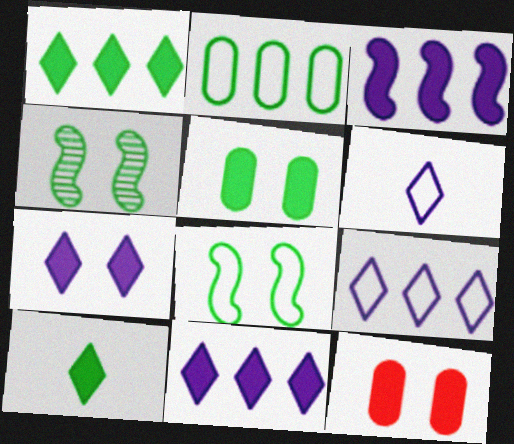[[2, 4, 10], 
[3, 10, 12]]